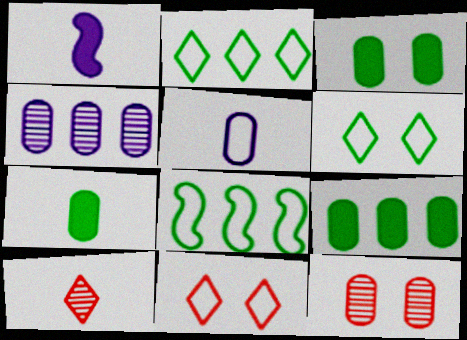[[1, 2, 12], 
[3, 7, 9], 
[5, 8, 11], 
[5, 9, 12]]